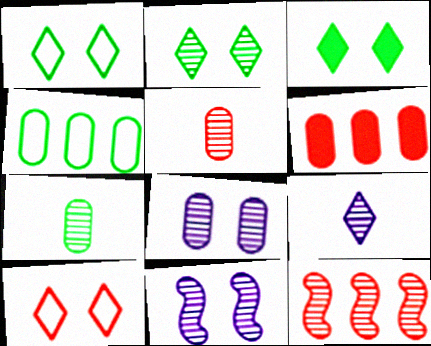[[1, 2, 3]]